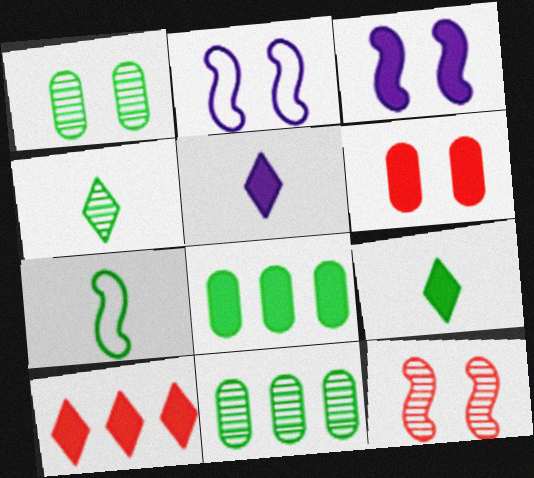[]